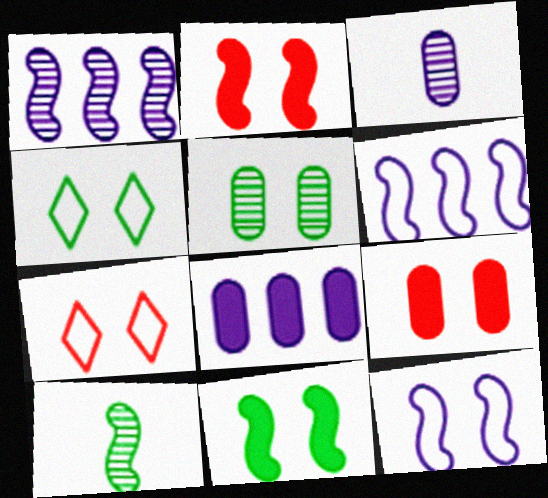[[2, 6, 10], 
[4, 5, 11], 
[7, 8, 10]]